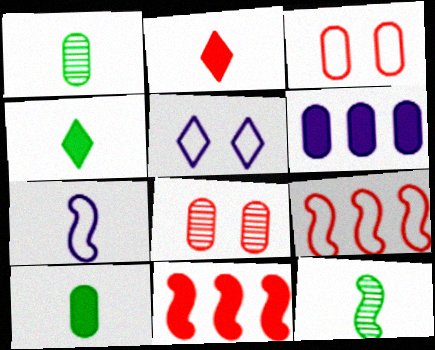[[1, 2, 7], 
[1, 3, 6], 
[1, 5, 11], 
[2, 8, 9]]